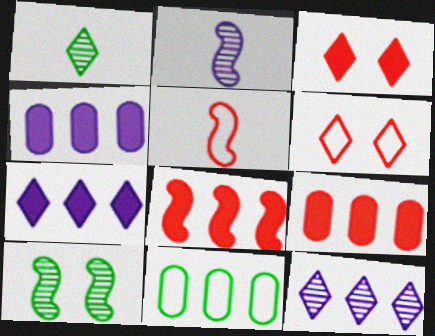[[1, 6, 7], 
[2, 3, 11], 
[8, 11, 12]]